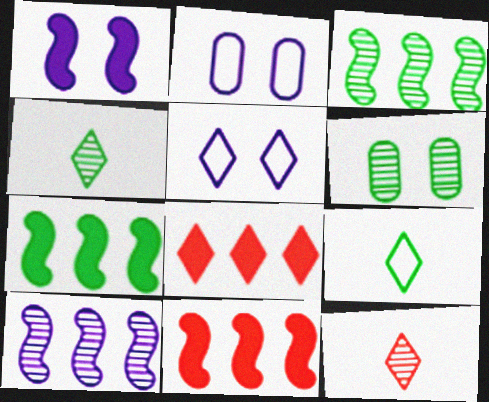[[2, 4, 11], 
[2, 7, 12], 
[3, 4, 6], 
[4, 5, 8], 
[6, 7, 9], 
[6, 10, 12]]